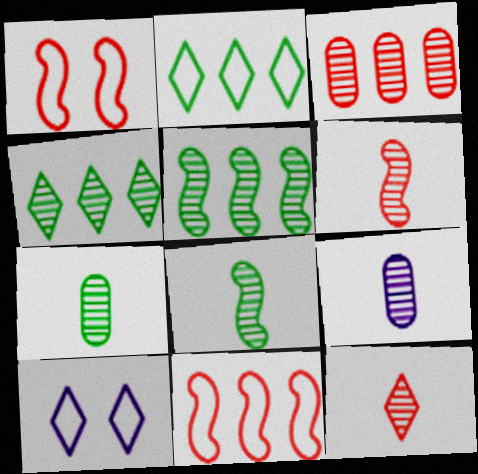[[8, 9, 12]]